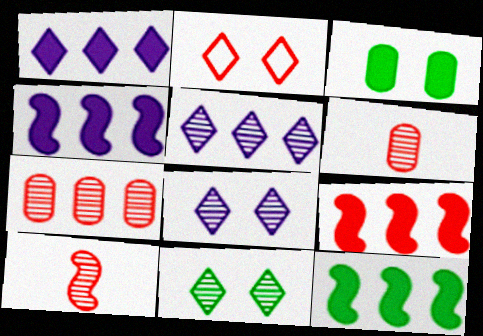[[2, 6, 9], 
[4, 9, 12]]